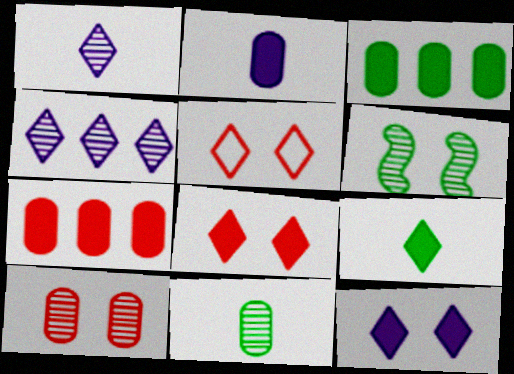[[4, 5, 9]]